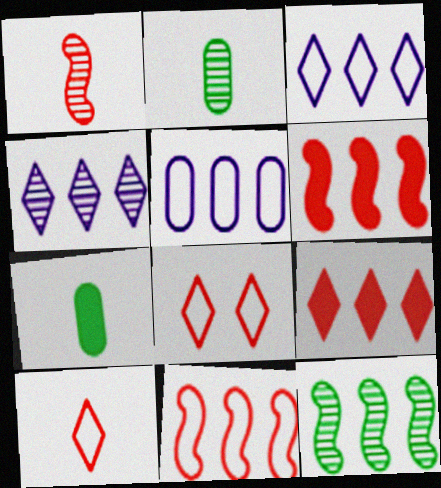[[5, 9, 12]]